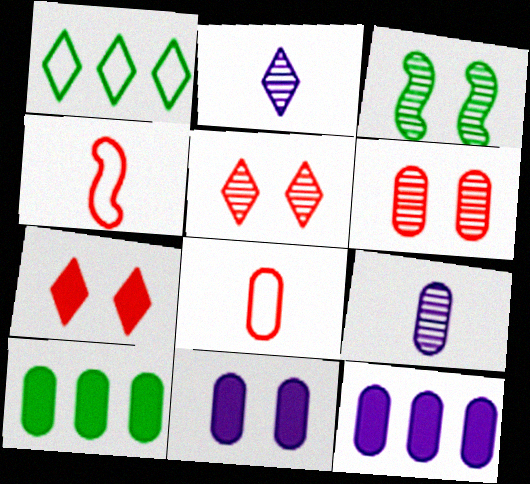[[1, 2, 7]]